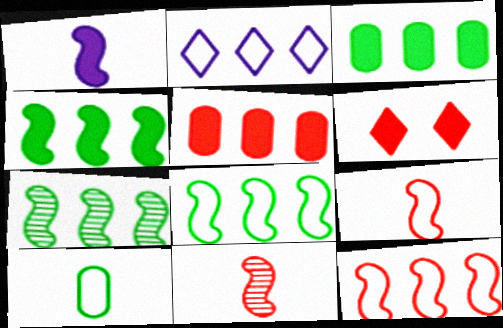[[1, 3, 6], 
[2, 5, 7], 
[4, 7, 8]]